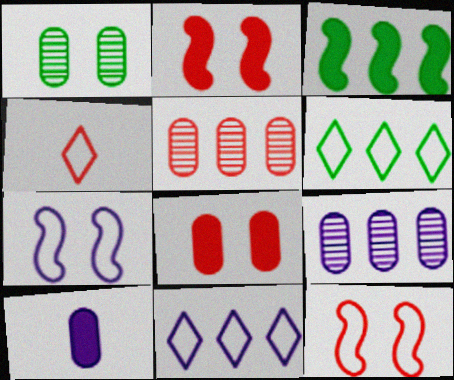[[2, 4, 5], 
[3, 5, 11]]